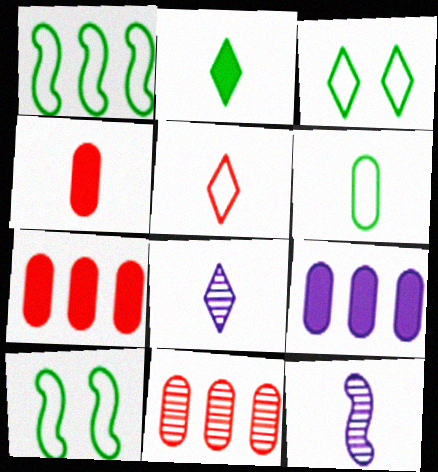[[1, 3, 6], 
[2, 5, 8], 
[3, 7, 12], 
[7, 8, 10]]